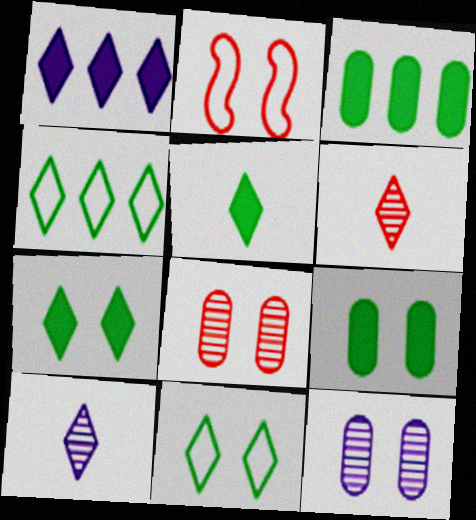[[1, 6, 11], 
[2, 3, 10], 
[2, 7, 12]]